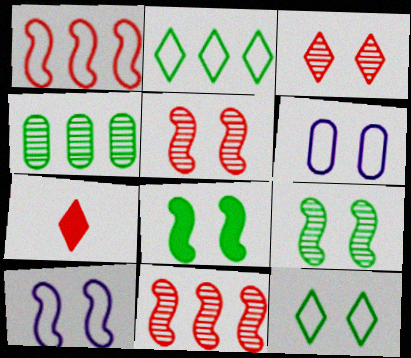[[3, 6, 8], 
[4, 7, 10], 
[5, 8, 10]]